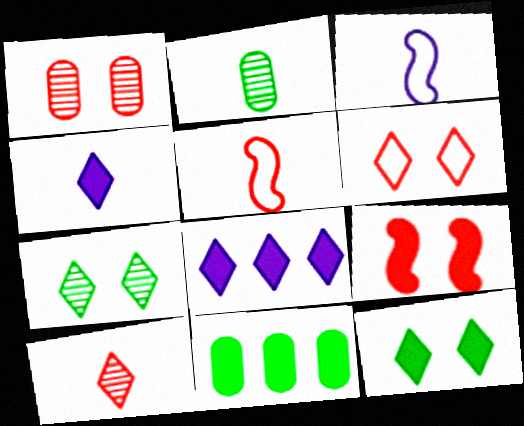[[1, 6, 9], 
[2, 4, 5], 
[4, 9, 11]]